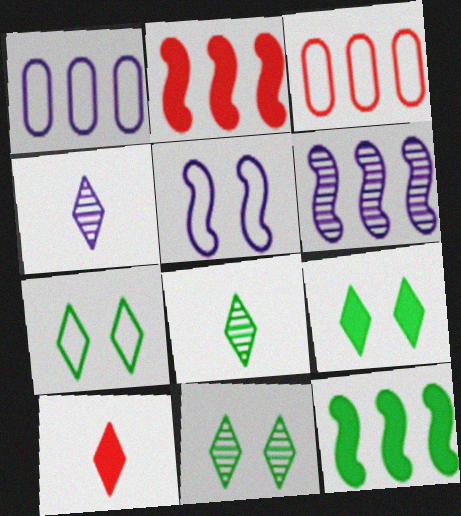[[7, 9, 11]]